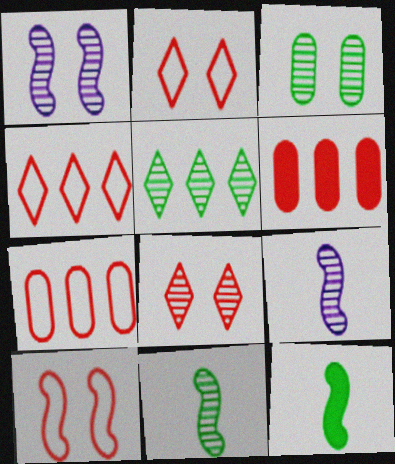[[1, 3, 8], 
[3, 5, 11]]